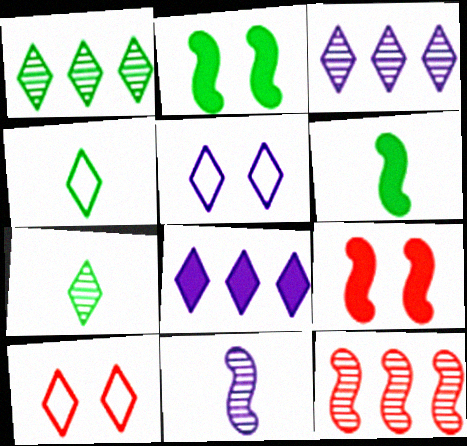[[7, 8, 10]]